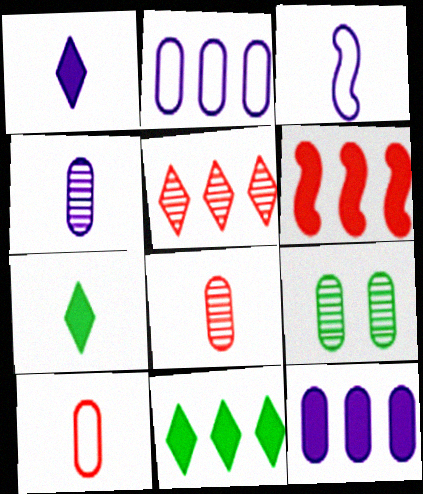[[1, 3, 4], 
[3, 7, 8], 
[6, 11, 12], 
[9, 10, 12]]